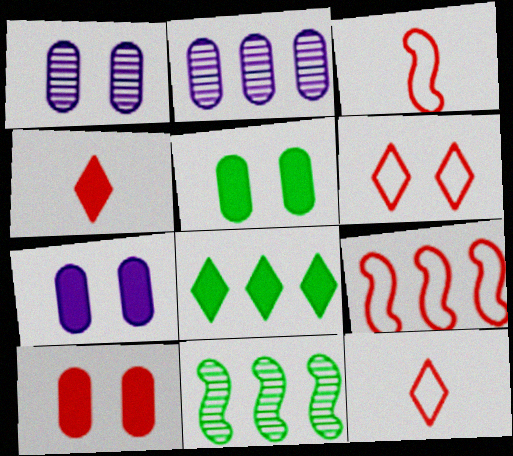[[1, 3, 8], 
[2, 8, 9], 
[5, 7, 10], 
[7, 11, 12]]